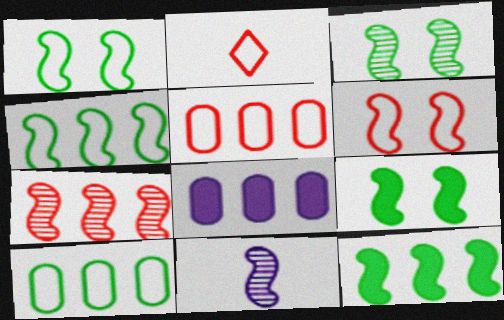[[1, 3, 9], 
[2, 3, 8], 
[2, 5, 6], 
[3, 7, 11], 
[6, 11, 12]]